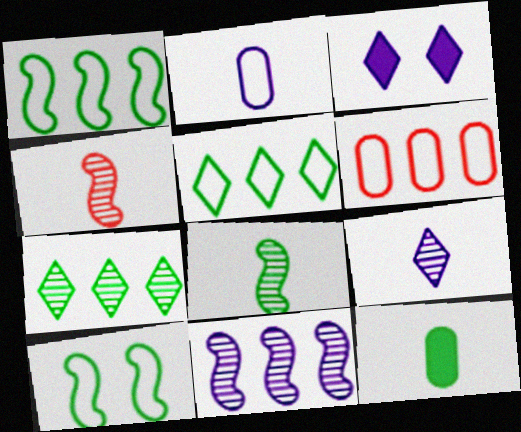[[2, 3, 11], 
[3, 6, 8], 
[7, 10, 12]]